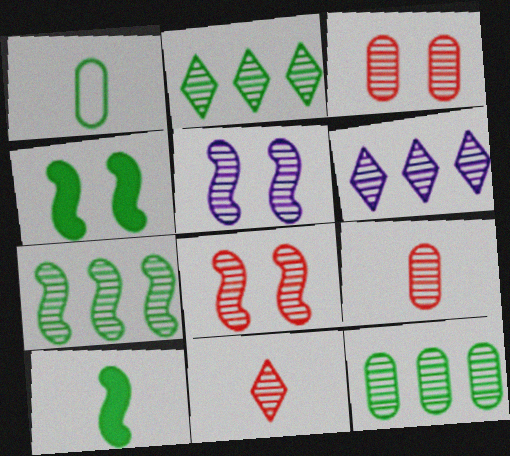[[1, 2, 4], 
[2, 5, 9], 
[2, 7, 12], 
[5, 11, 12]]